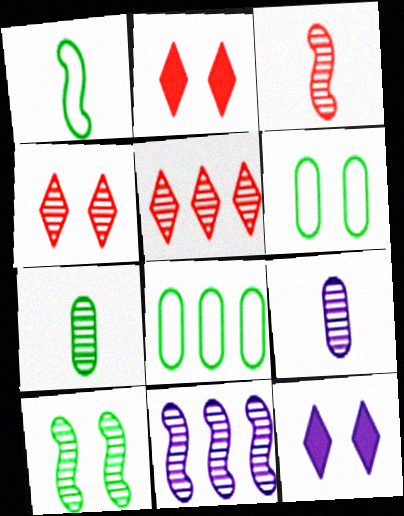[[3, 8, 12], 
[3, 10, 11], 
[4, 7, 11], 
[5, 9, 10]]